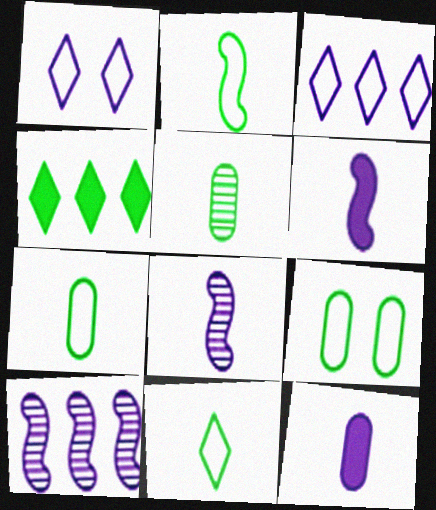[[1, 10, 12], 
[2, 7, 11]]